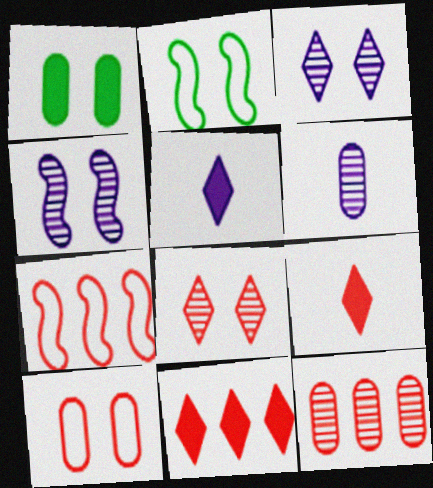[[2, 5, 12], 
[2, 6, 11], 
[7, 11, 12]]